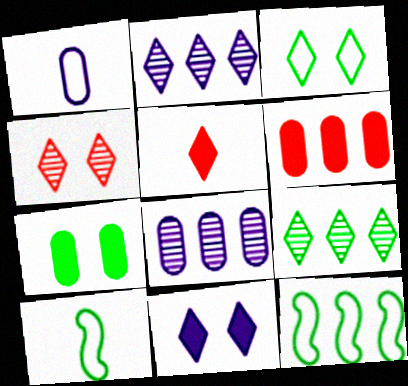[[2, 3, 5], 
[2, 6, 12], 
[3, 4, 11], 
[7, 9, 10]]